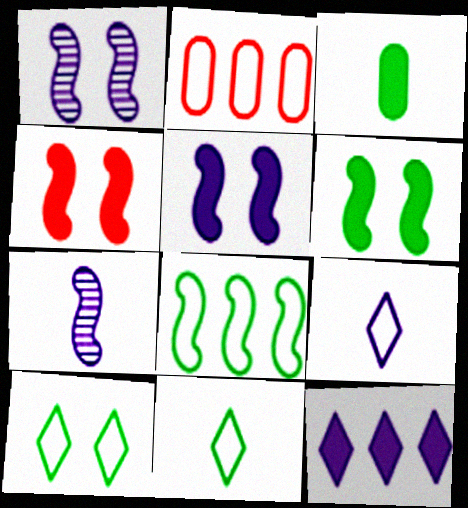[[3, 4, 12], 
[4, 5, 6], 
[4, 7, 8]]